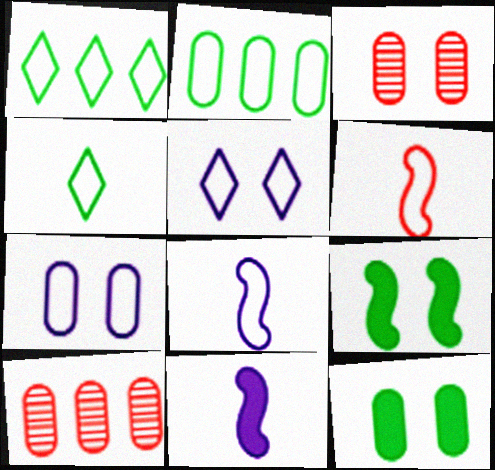[[1, 3, 11], 
[1, 6, 7], 
[2, 5, 6], 
[3, 5, 9], 
[3, 7, 12]]